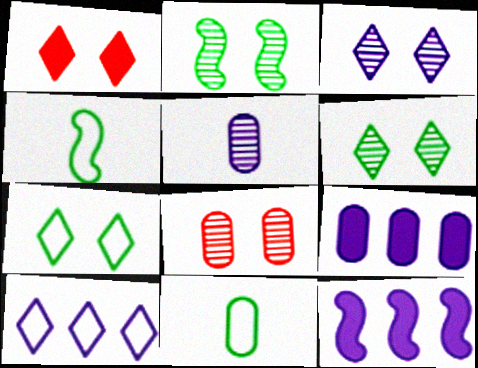[[1, 3, 7], 
[2, 3, 8], 
[8, 9, 11]]